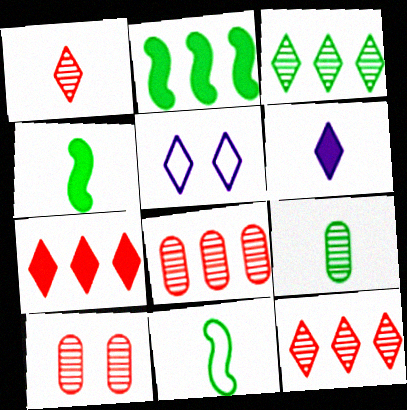[[4, 5, 8]]